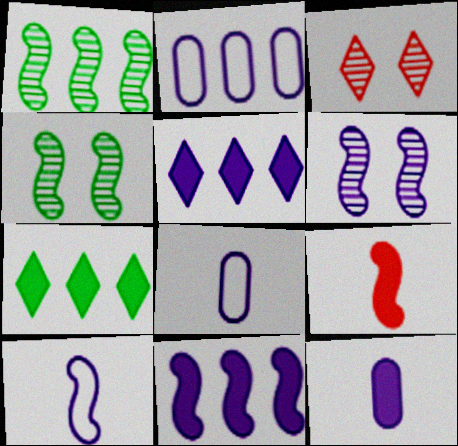[[5, 6, 8], 
[6, 10, 11]]